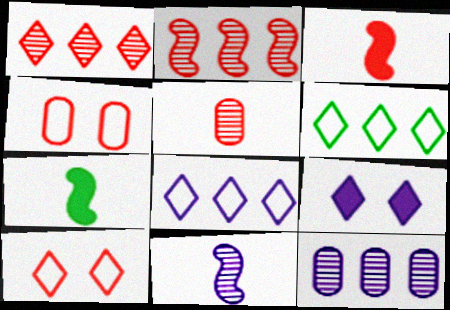[[1, 3, 4], 
[7, 10, 12]]